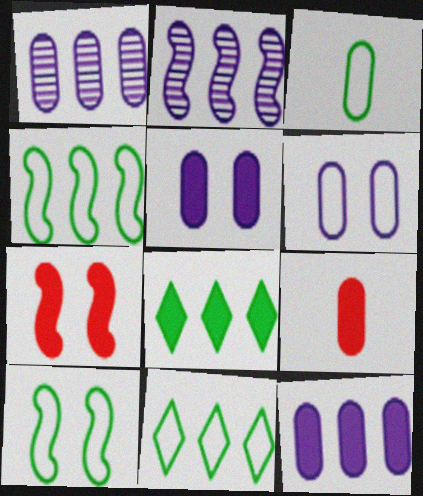[[3, 10, 11]]